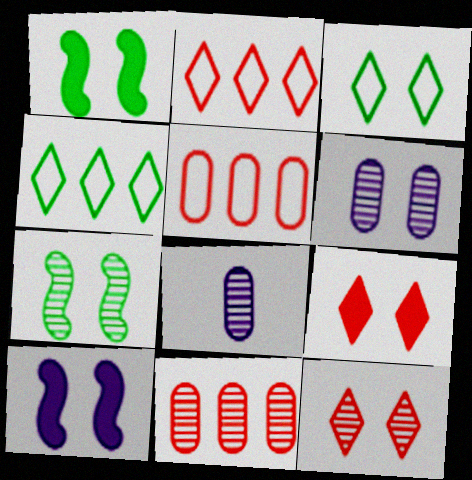[[1, 2, 8], 
[6, 7, 12]]